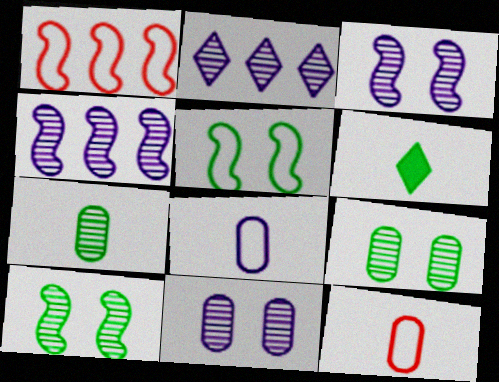[[1, 6, 11]]